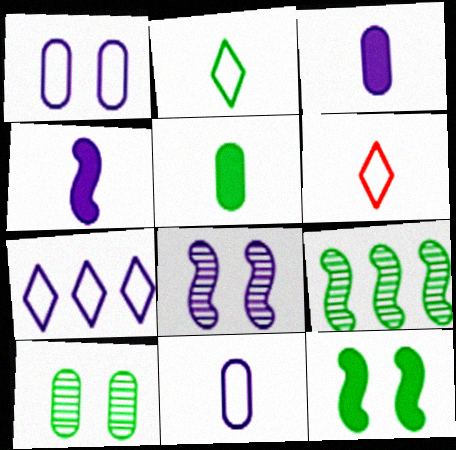[[3, 7, 8]]